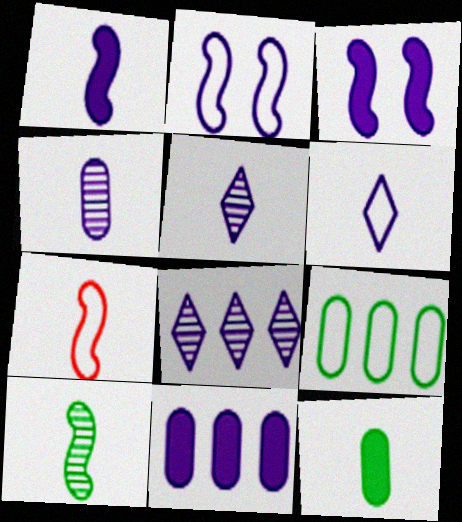[[1, 4, 6], 
[1, 7, 10], 
[2, 5, 11], 
[5, 7, 12]]